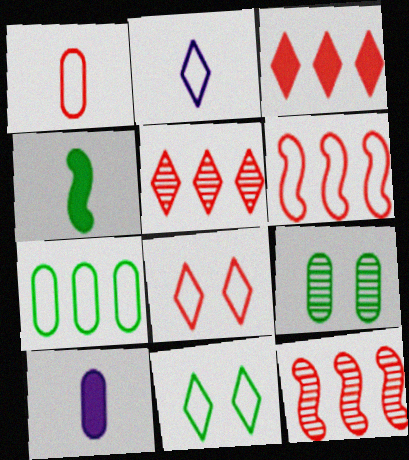[[1, 6, 8], 
[10, 11, 12]]